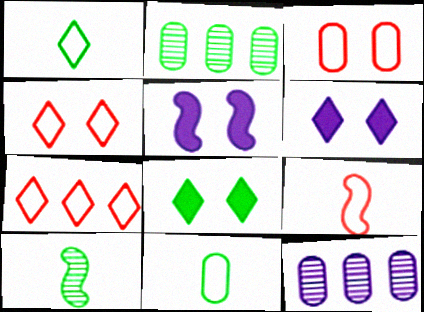[[2, 6, 9], 
[3, 7, 9], 
[8, 9, 12]]